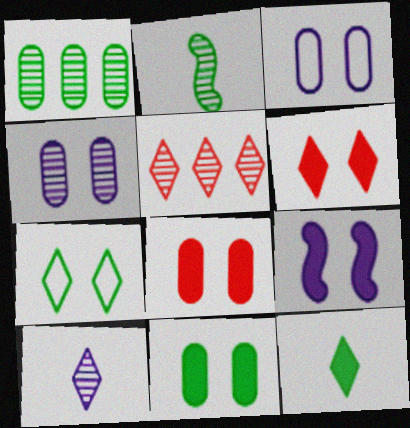[[2, 4, 5], 
[6, 9, 11]]